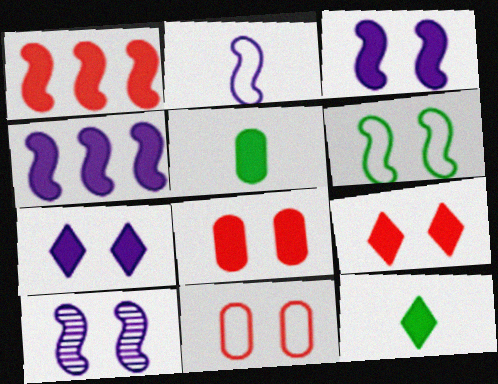[[1, 5, 7], 
[2, 4, 10], 
[4, 5, 9], 
[4, 8, 12]]